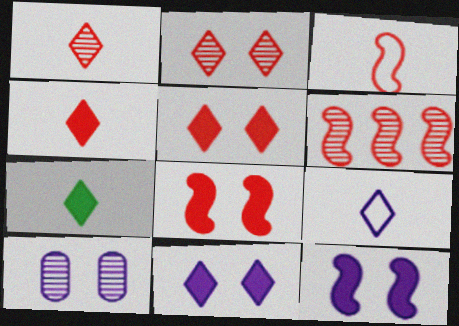[[1, 7, 9], 
[3, 6, 8]]